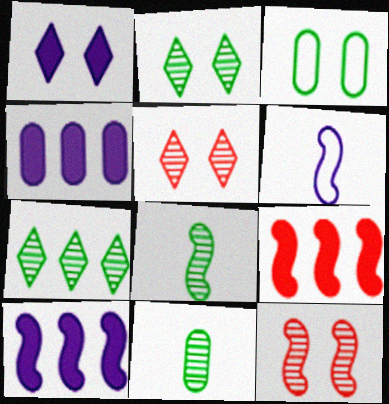[[1, 3, 12]]